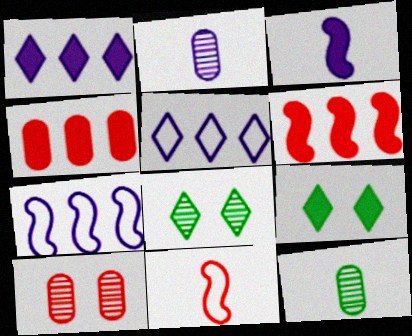[[3, 4, 9]]